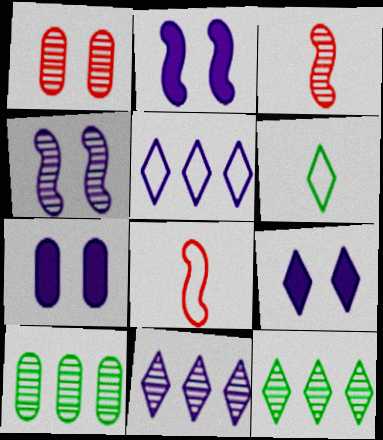[[2, 7, 9], 
[7, 8, 12], 
[8, 9, 10]]